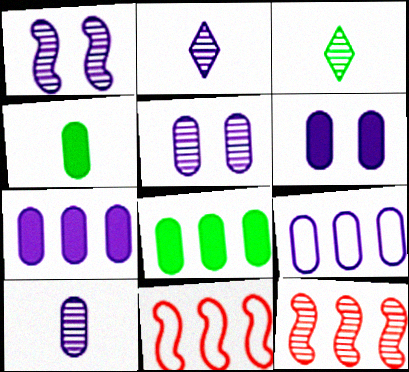[[3, 5, 12], 
[3, 6, 11], 
[6, 9, 10]]